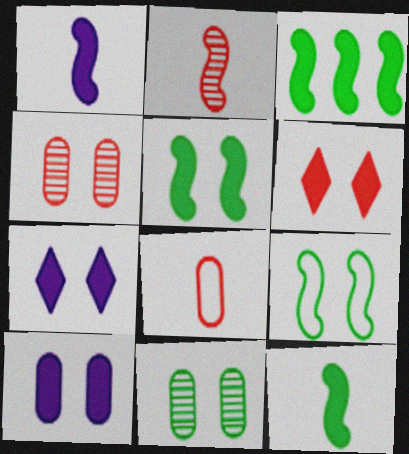[[3, 5, 12], 
[4, 7, 9], 
[5, 6, 10]]